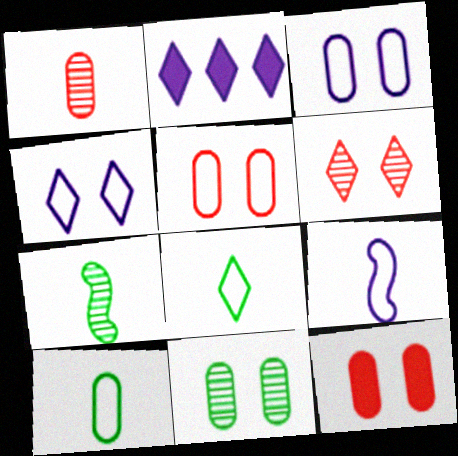[[2, 5, 7], 
[2, 6, 8], 
[3, 11, 12]]